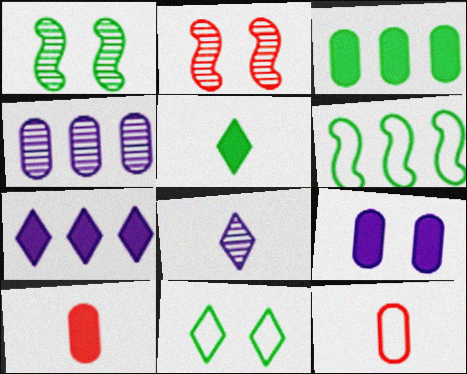[[1, 7, 12], 
[2, 9, 11], 
[3, 9, 10]]